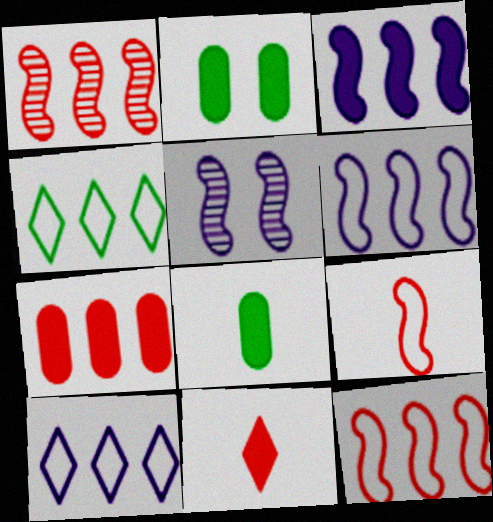[[2, 3, 11]]